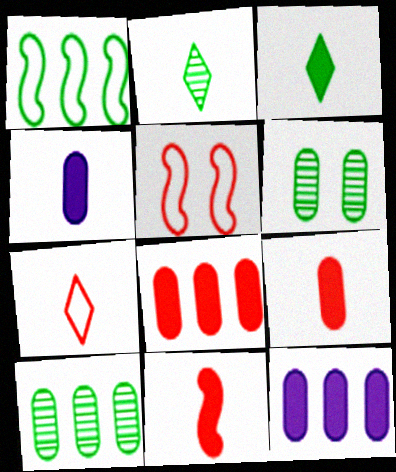[[1, 3, 6], 
[2, 5, 12], 
[3, 4, 11]]